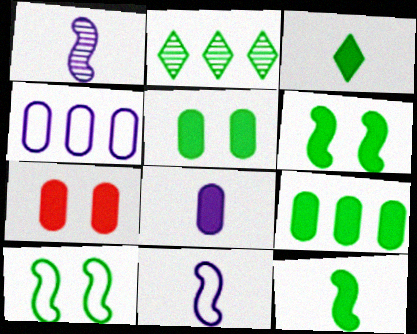[[2, 7, 11], 
[3, 6, 9], 
[7, 8, 9]]